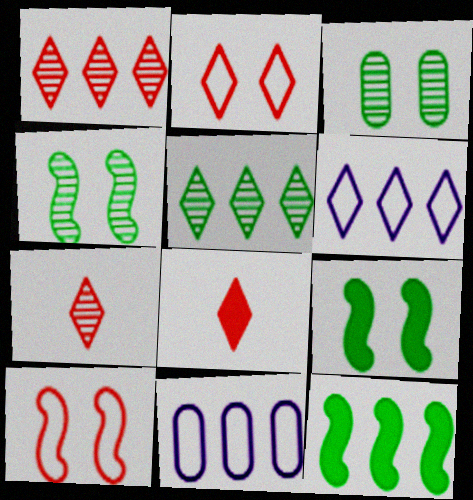[[1, 2, 8], 
[1, 11, 12], 
[4, 8, 11], 
[7, 9, 11]]